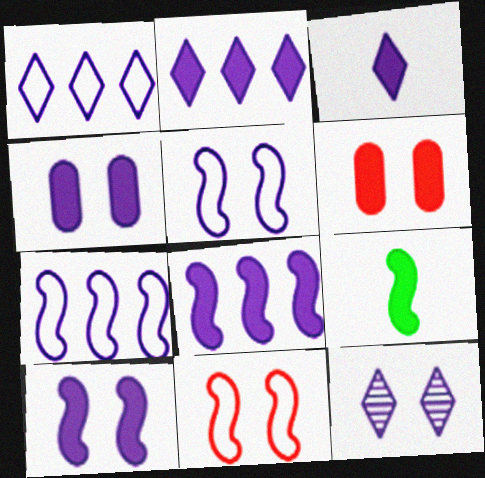[[1, 3, 12], 
[2, 6, 9], 
[3, 4, 8], 
[4, 5, 12]]